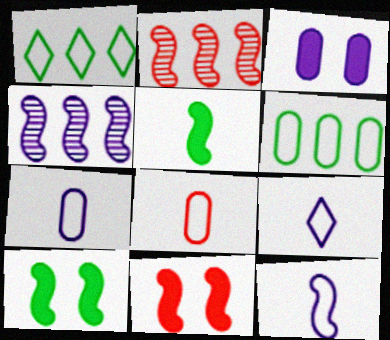[[2, 10, 12], 
[3, 4, 9], 
[7, 9, 12]]